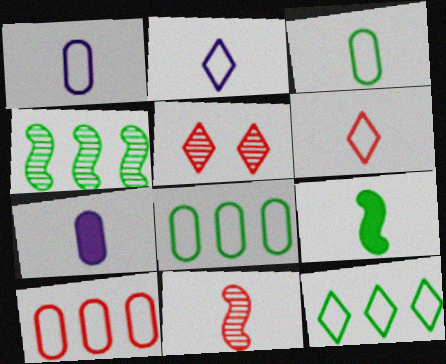[]